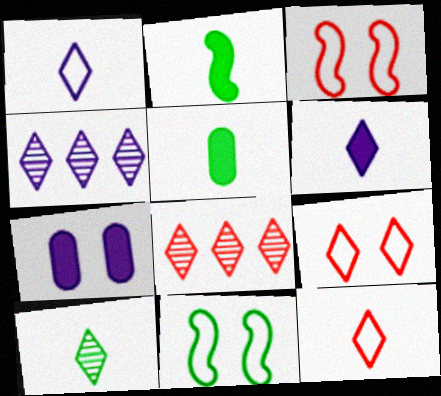[[3, 4, 5], 
[6, 10, 12]]